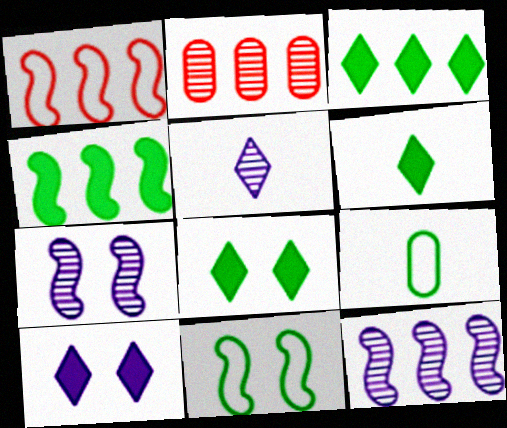[[1, 4, 12], 
[3, 6, 8]]